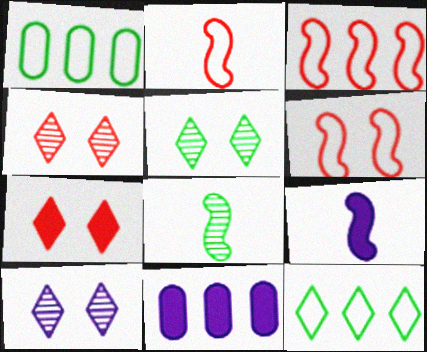[[1, 4, 9], 
[2, 3, 6], 
[2, 5, 11], 
[2, 8, 9], 
[4, 5, 10]]